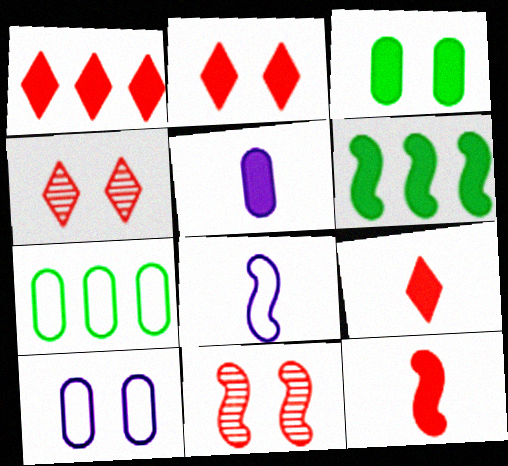[[1, 2, 9], 
[2, 5, 6], 
[6, 8, 11]]